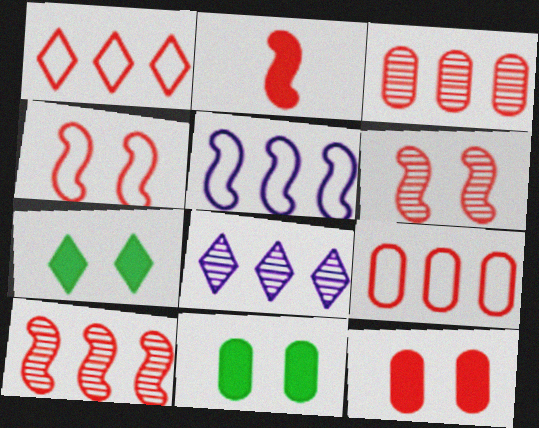[[2, 4, 10]]